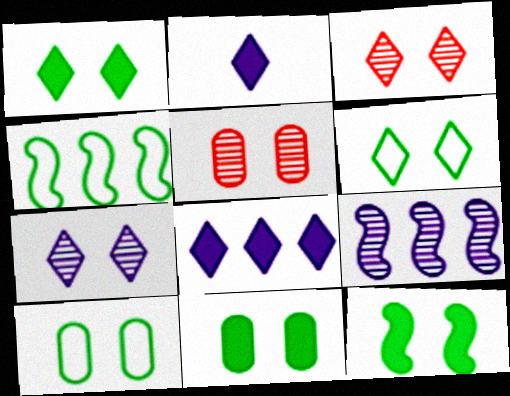[[1, 11, 12], 
[2, 4, 5]]